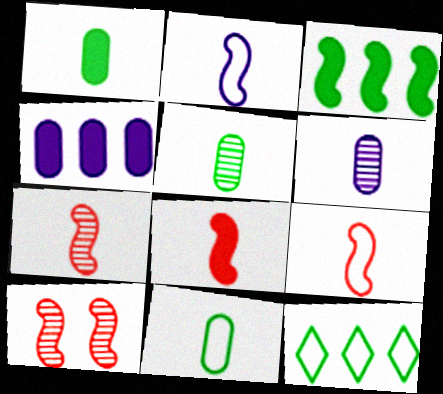[[1, 5, 11], 
[2, 3, 10], 
[7, 8, 9]]